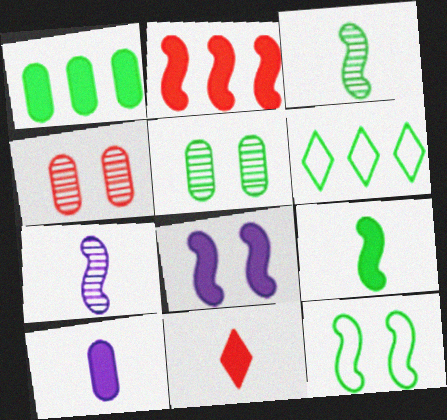[[1, 8, 11], 
[2, 7, 12], 
[2, 8, 9], 
[5, 6, 9], 
[9, 10, 11]]